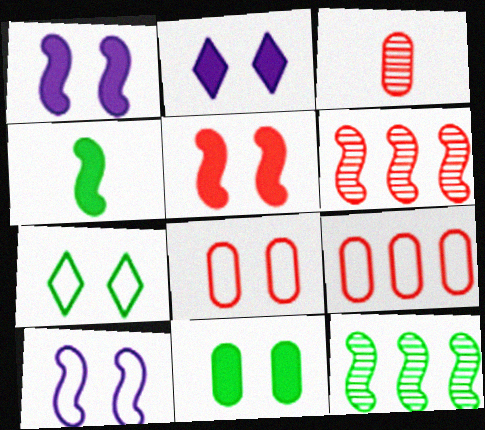[[2, 5, 11], 
[4, 6, 10], 
[7, 8, 10]]